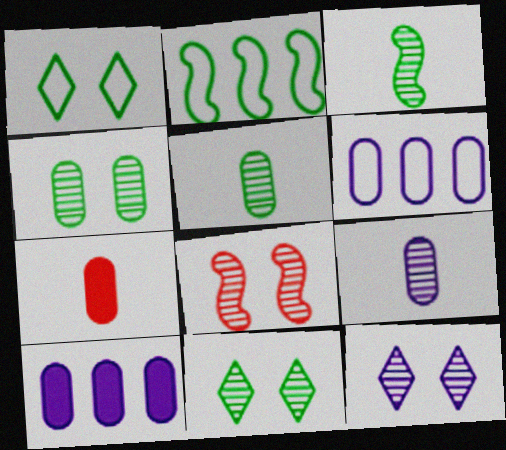[[2, 7, 12], 
[4, 6, 7], 
[4, 8, 12]]